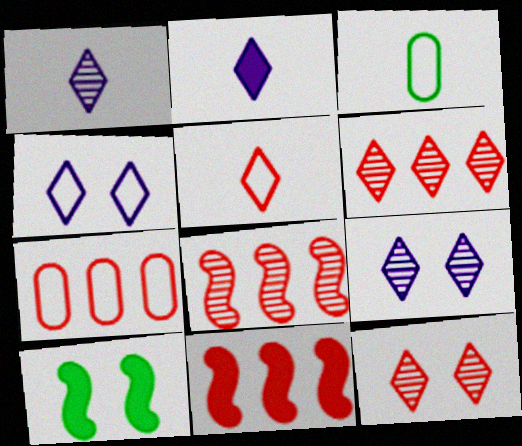[[1, 7, 10], 
[3, 9, 11], 
[6, 7, 11]]